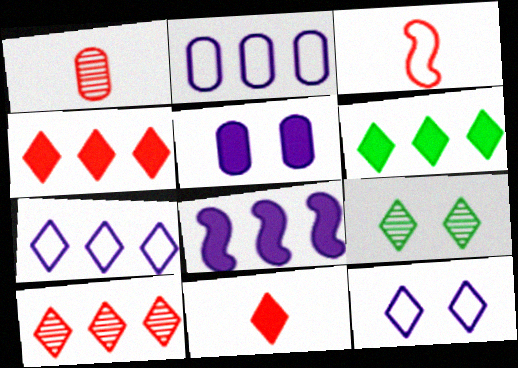[[1, 3, 11], 
[6, 7, 10], 
[7, 9, 11]]